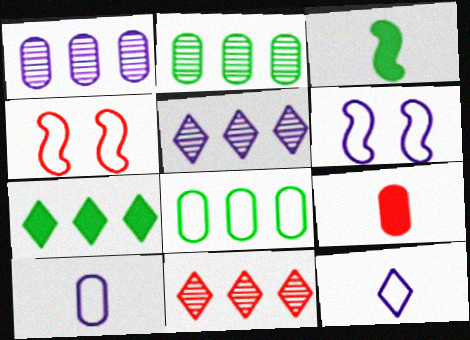[[4, 8, 12], 
[4, 9, 11]]